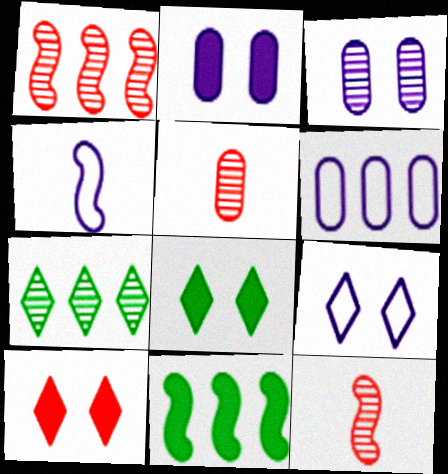[[3, 7, 12], 
[4, 6, 9], 
[5, 9, 11], 
[6, 8, 12]]